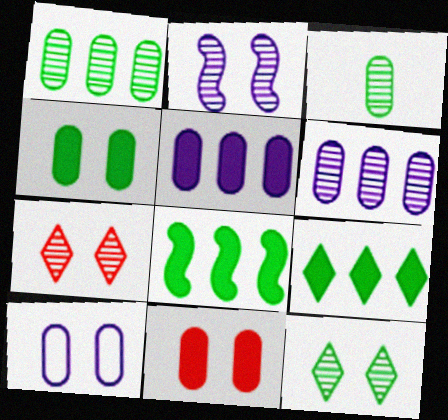[]